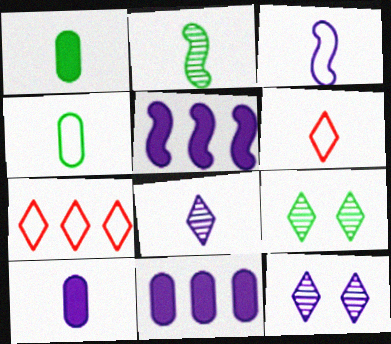[[2, 6, 10], 
[3, 4, 6], 
[3, 8, 10], 
[3, 11, 12]]